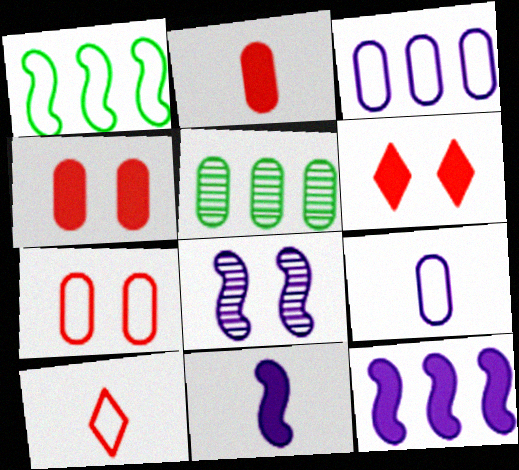[[4, 5, 9]]